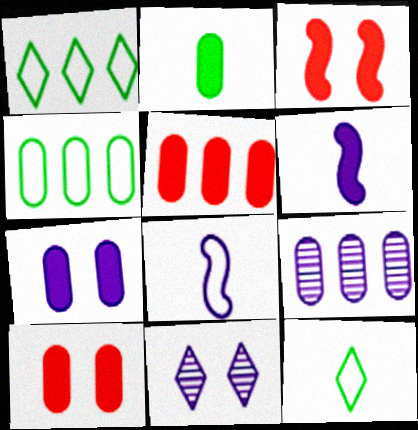[[2, 5, 7], 
[3, 9, 12], 
[4, 5, 9]]